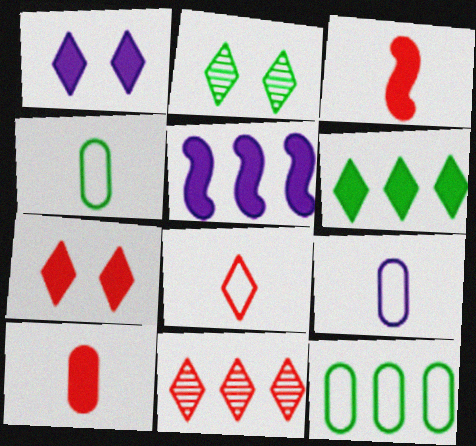[[5, 11, 12], 
[7, 8, 11]]